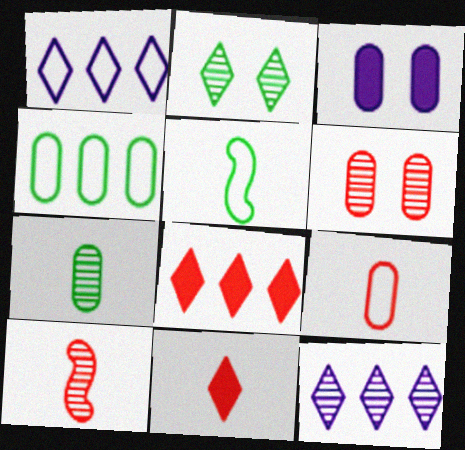[[1, 2, 11], 
[9, 10, 11]]